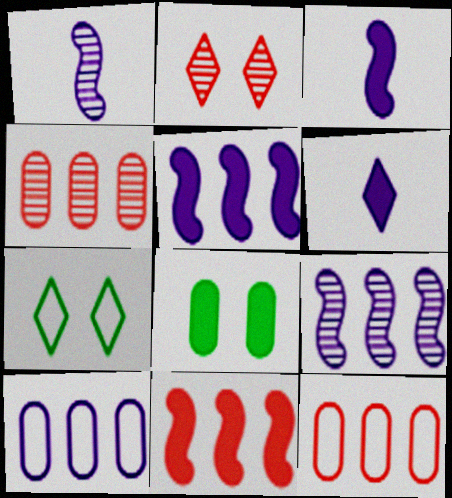[[3, 4, 7], 
[6, 8, 11]]